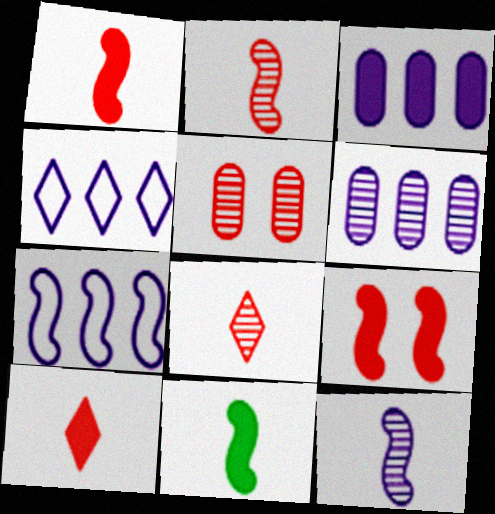[[4, 5, 11]]